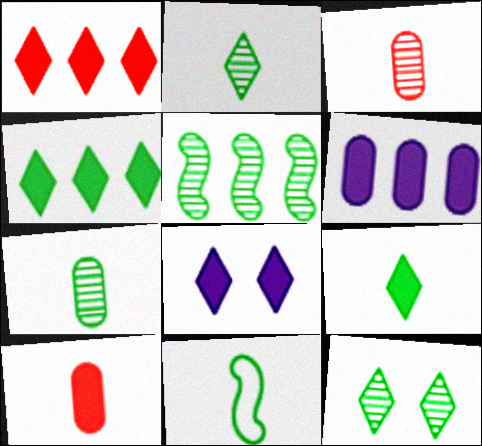[[1, 8, 9], 
[5, 7, 12], 
[7, 9, 11]]